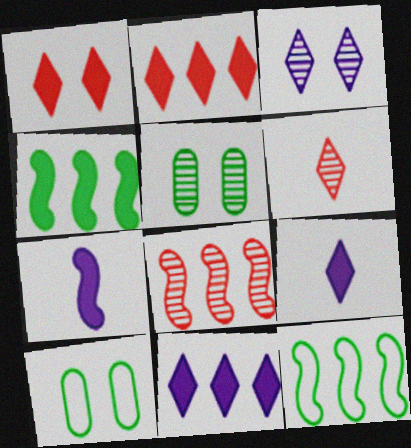[[8, 9, 10]]